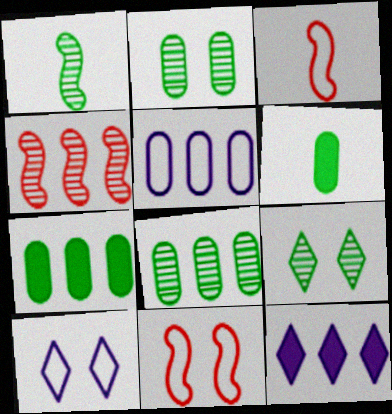[[1, 8, 9], 
[2, 3, 12], 
[4, 6, 10]]